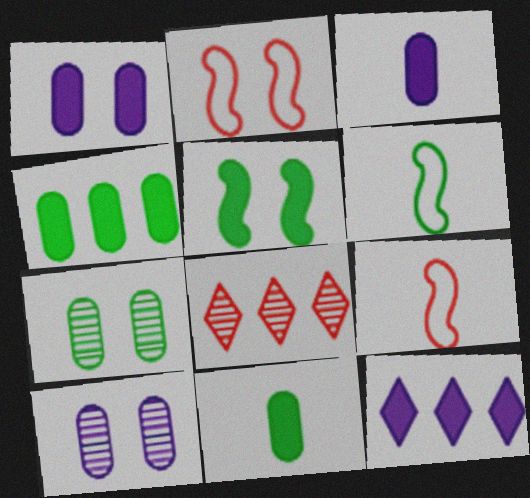[[1, 6, 8], 
[7, 9, 12]]